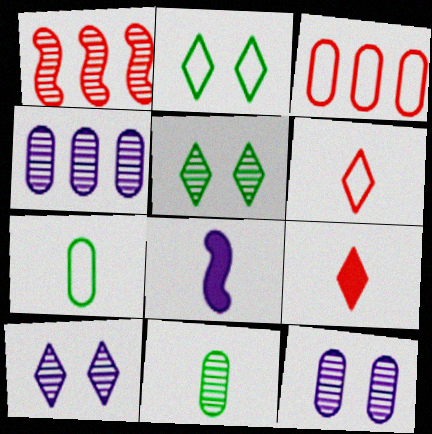[[1, 10, 11], 
[3, 5, 8], 
[6, 8, 11]]